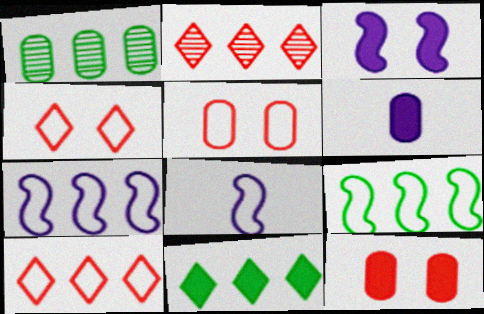[[1, 5, 6], 
[1, 9, 11]]